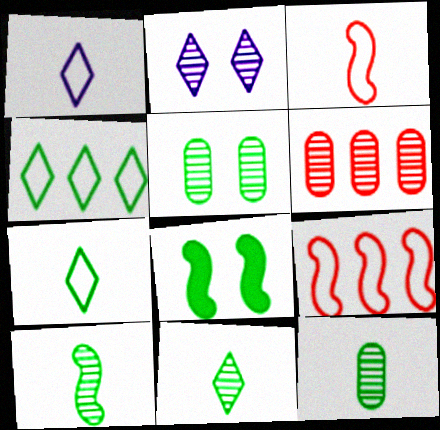[[1, 6, 8], 
[2, 6, 10], 
[4, 8, 12], 
[10, 11, 12]]